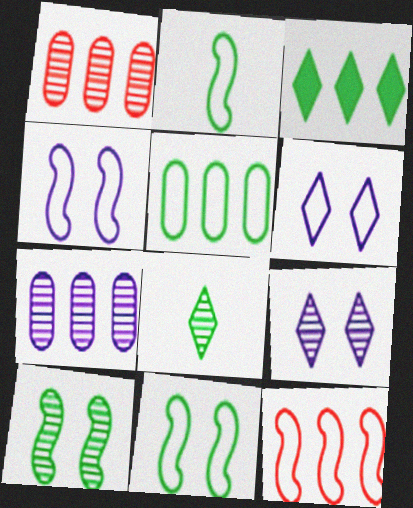[[2, 4, 12], 
[3, 7, 12]]